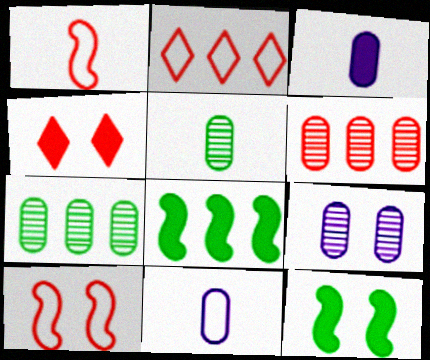[[1, 4, 6], 
[3, 4, 8], 
[5, 6, 9]]